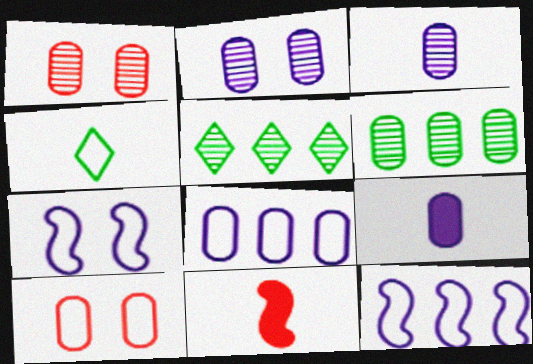[[1, 3, 6], 
[2, 8, 9], 
[3, 4, 11], 
[4, 10, 12], 
[6, 9, 10]]